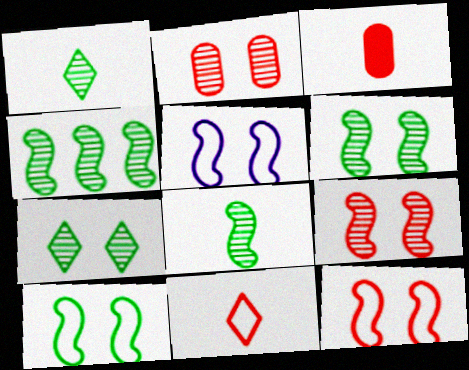[[4, 6, 8], 
[5, 10, 12]]